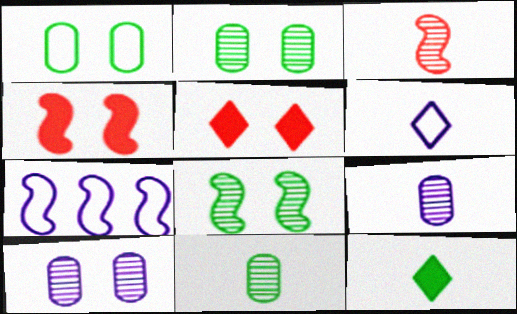[[5, 7, 11]]